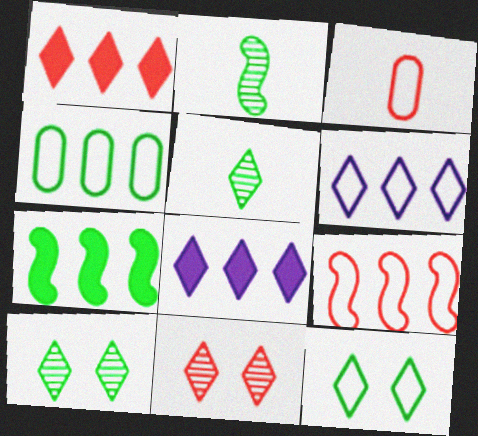[[4, 6, 9]]